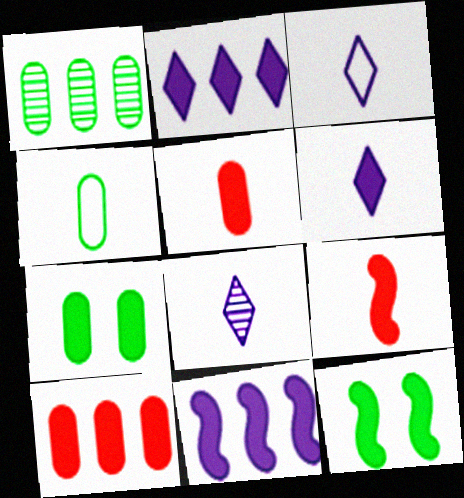[[1, 4, 7], 
[2, 5, 12], 
[2, 7, 9], 
[3, 6, 8], 
[4, 8, 9], 
[6, 10, 12], 
[9, 11, 12]]